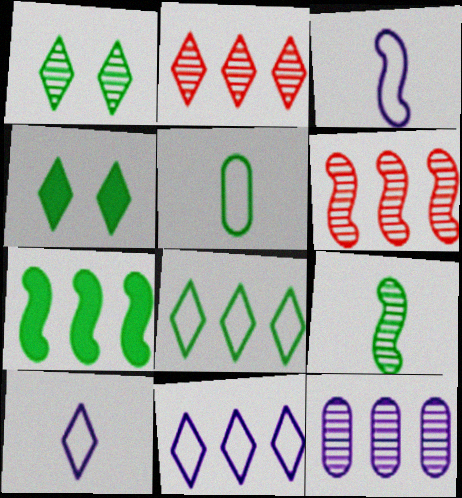[[1, 5, 7], 
[2, 4, 10]]